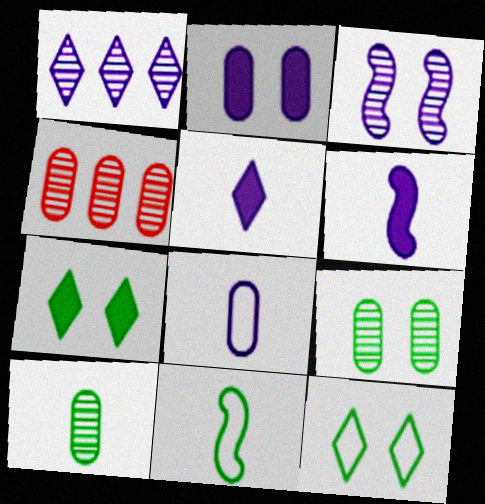[[4, 6, 12]]